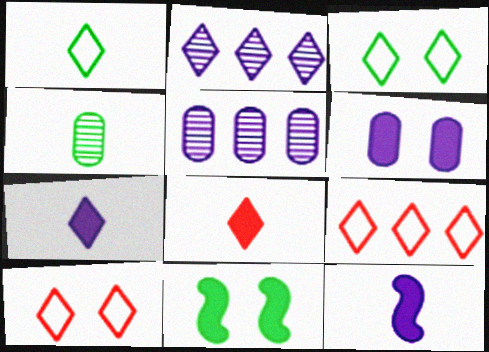[[2, 3, 8]]